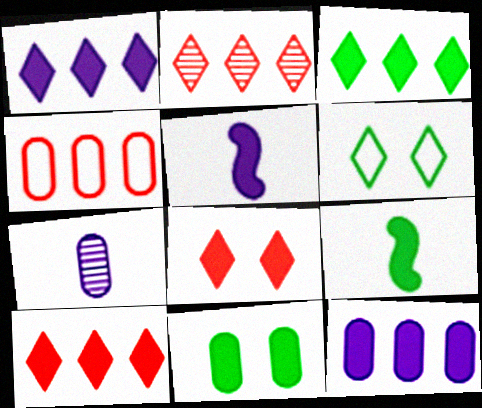[[1, 3, 10], 
[3, 9, 11], 
[4, 7, 11], 
[5, 10, 11], 
[8, 9, 12]]